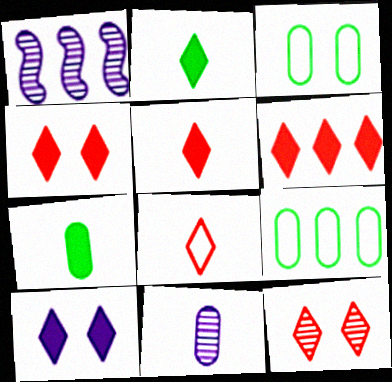[[1, 3, 5], 
[1, 6, 9], 
[2, 6, 10], 
[4, 5, 6], 
[6, 8, 12]]